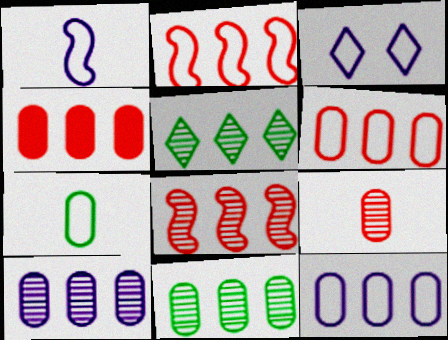[[1, 3, 12], 
[2, 3, 7], 
[4, 11, 12], 
[5, 8, 10]]